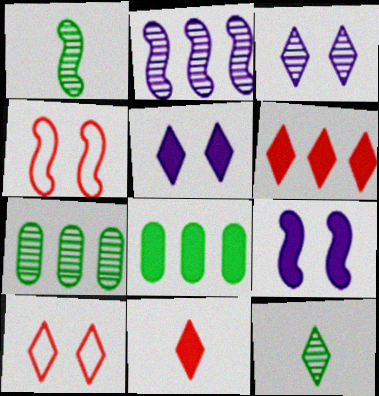[[8, 9, 11]]